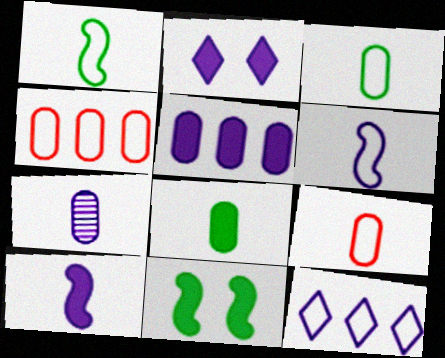[[2, 5, 10], 
[7, 8, 9]]